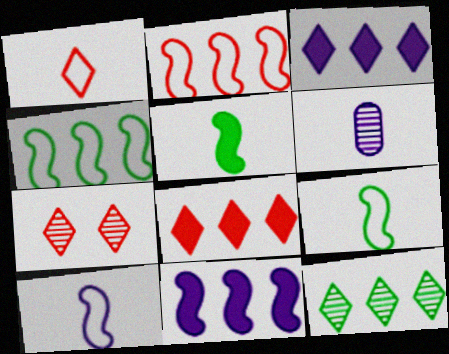[[1, 5, 6], 
[1, 7, 8]]